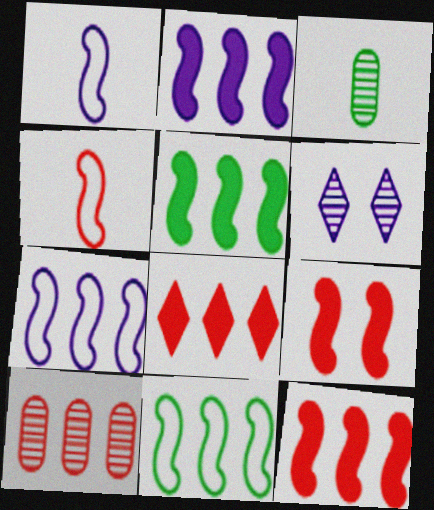[[2, 5, 12]]